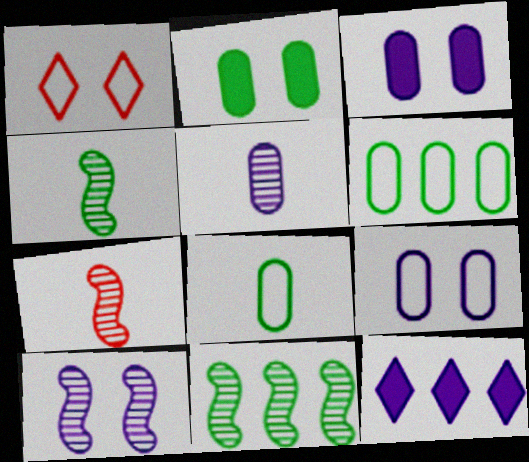[[1, 2, 10], 
[7, 10, 11]]